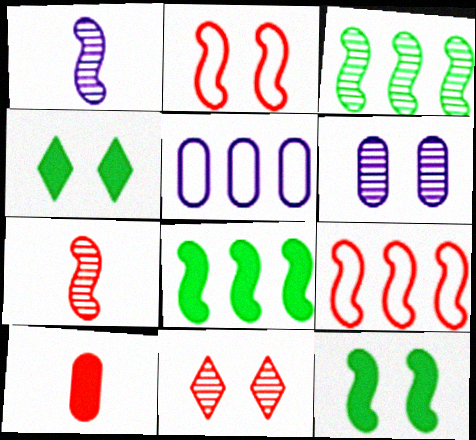[[1, 2, 8], 
[1, 9, 12], 
[2, 4, 6], 
[4, 5, 7], 
[9, 10, 11]]